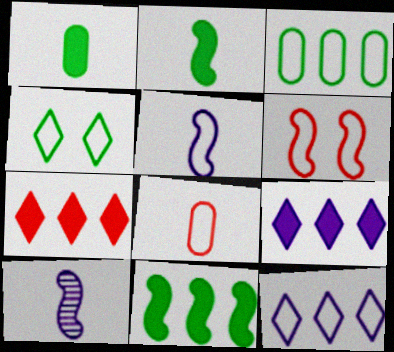[[6, 10, 11]]